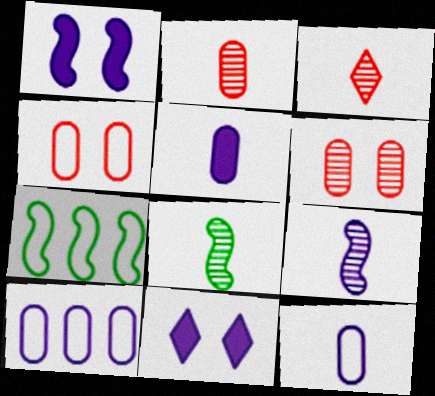[[2, 7, 11], 
[9, 10, 11]]